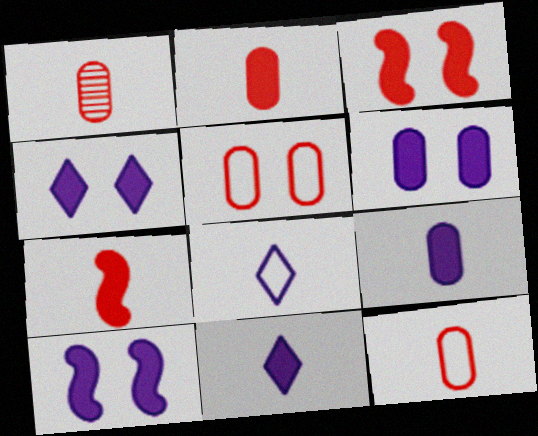[[1, 2, 12], 
[4, 6, 10]]